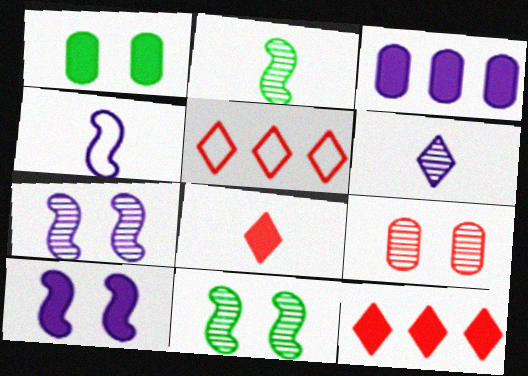[]